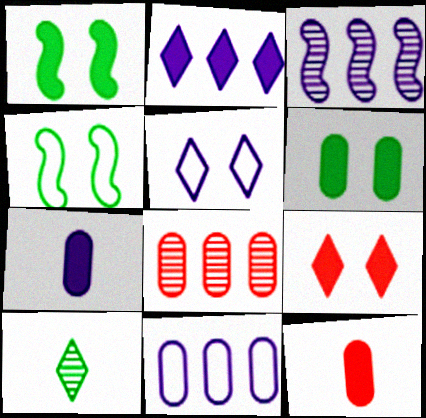[[1, 2, 12], 
[2, 3, 11], 
[3, 5, 7]]